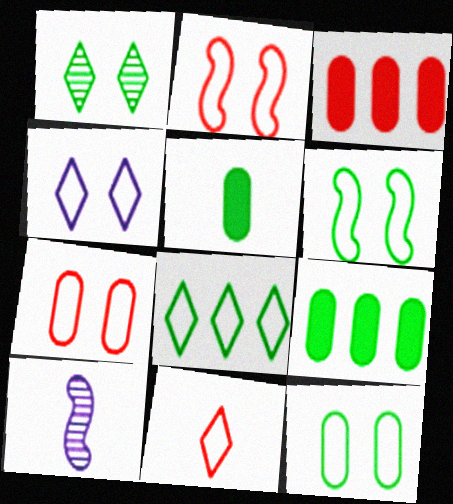[[2, 4, 12], 
[4, 6, 7], 
[4, 8, 11], 
[5, 10, 11]]